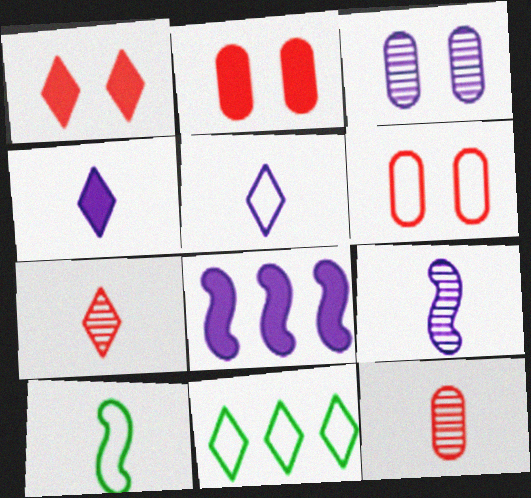[[2, 9, 11], 
[3, 5, 8], 
[4, 10, 12]]